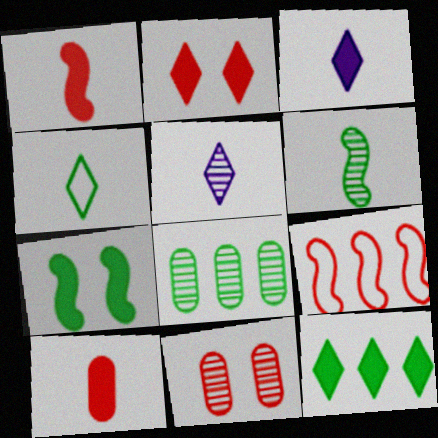[[2, 3, 12], 
[4, 7, 8]]